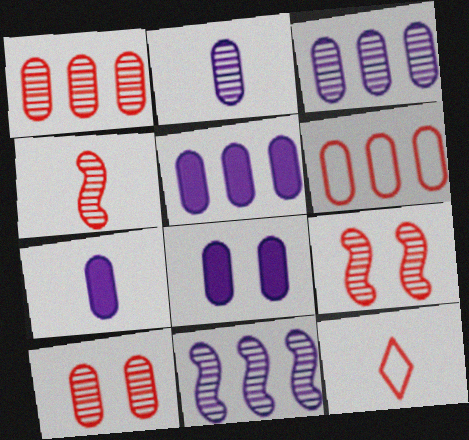[[5, 7, 8]]